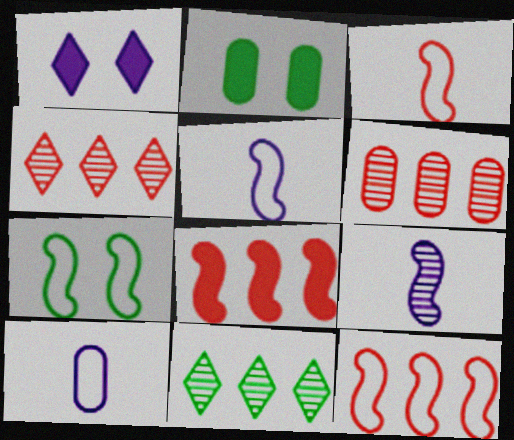[[2, 4, 5], 
[2, 6, 10], 
[5, 7, 12], 
[7, 8, 9]]